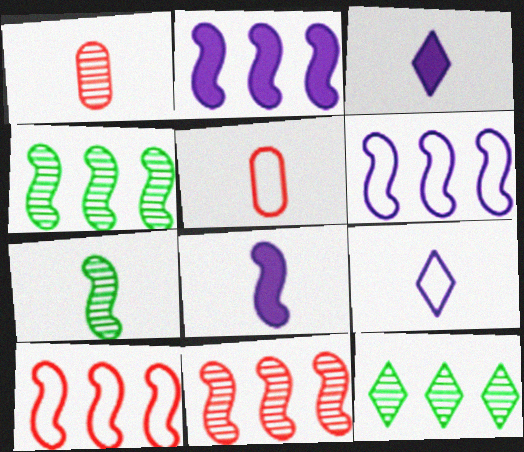[[2, 4, 10], 
[3, 5, 7]]